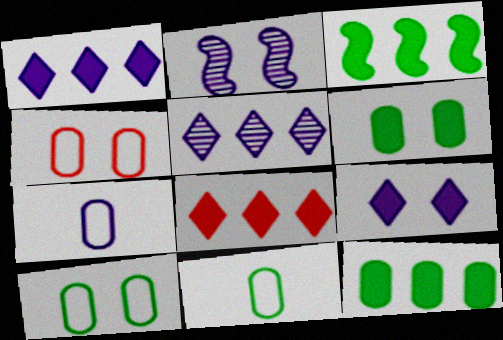[[1, 2, 7], 
[2, 8, 11]]